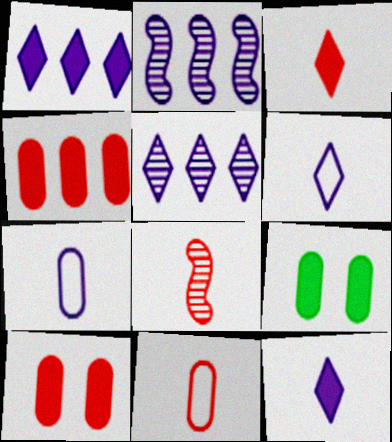[[3, 8, 11]]